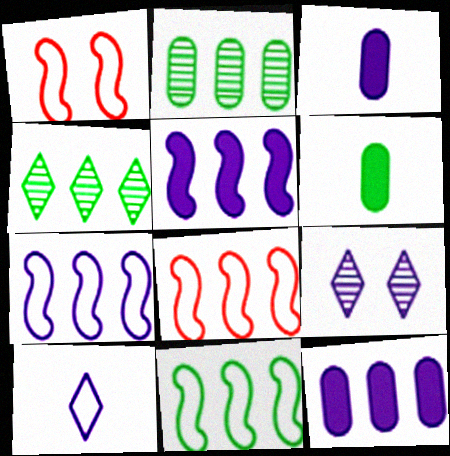[[1, 3, 4], 
[3, 7, 9], 
[4, 8, 12], 
[6, 8, 9], 
[7, 8, 11]]